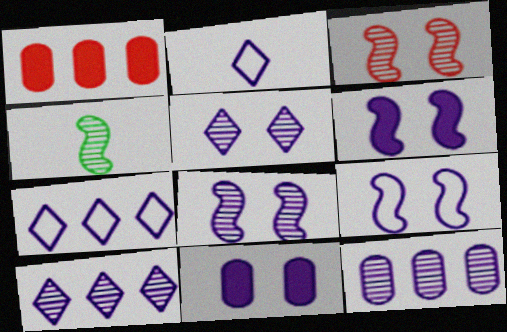[[2, 6, 12], 
[5, 9, 11], 
[6, 8, 9]]